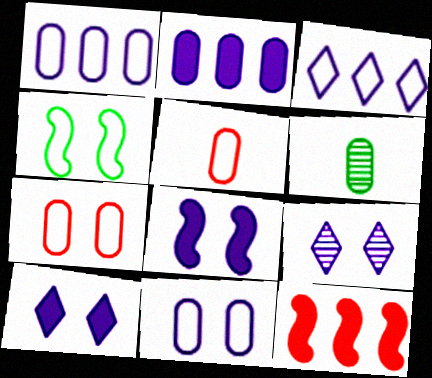[[2, 6, 7], 
[3, 4, 5], 
[8, 9, 11]]